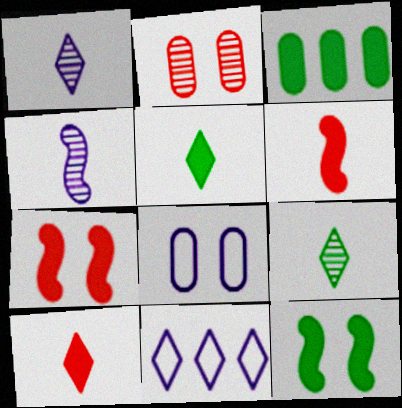[[3, 5, 12]]